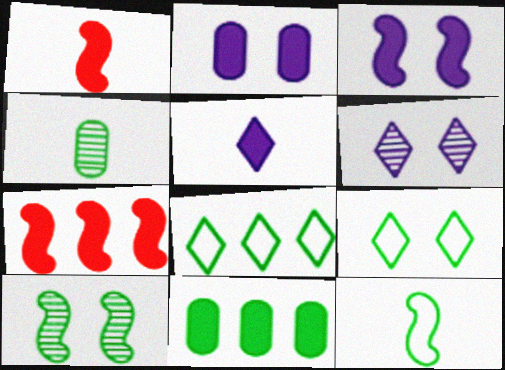[]